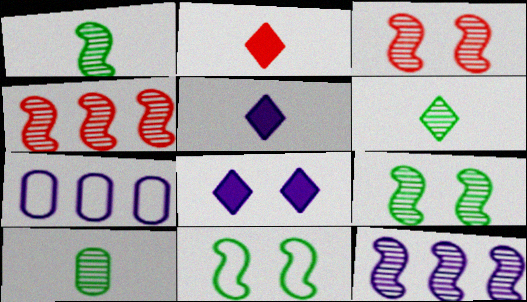[[1, 3, 12], 
[1, 6, 10], 
[2, 7, 9]]